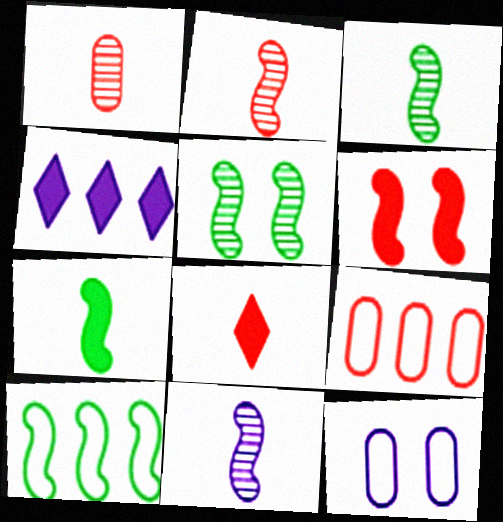[[2, 3, 11], 
[4, 11, 12], 
[5, 7, 10], 
[6, 10, 11]]